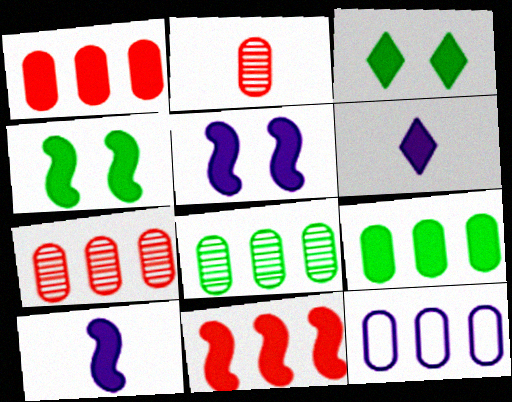[[1, 3, 10], 
[1, 4, 6], 
[1, 8, 12], 
[4, 10, 11], 
[7, 9, 12]]